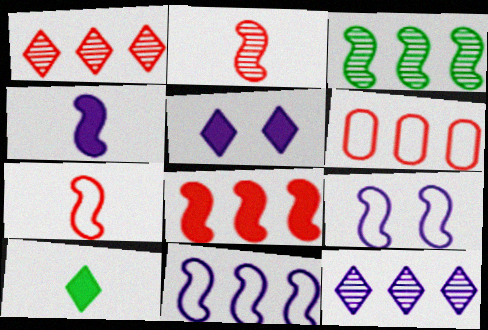[[1, 6, 8], 
[3, 8, 11]]